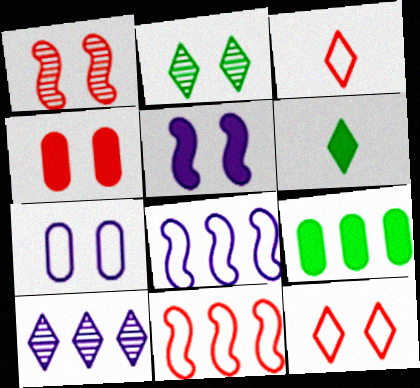[[1, 4, 12], 
[6, 10, 12], 
[9, 10, 11]]